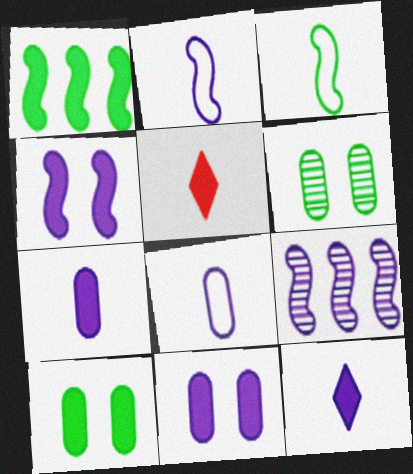[[1, 5, 11], 
[2, 4, 9]]